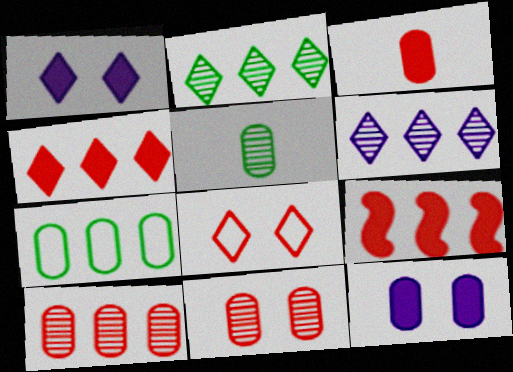[[6, 7, 9]]